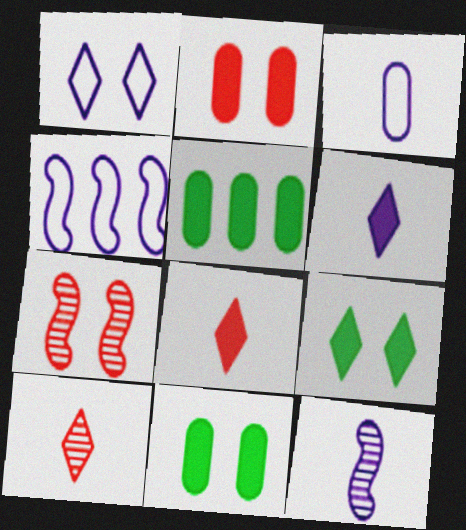[[1, 3, 4], 
[1, 7, 11], 
[3, 6, 12], 
[4, 10, 11]]